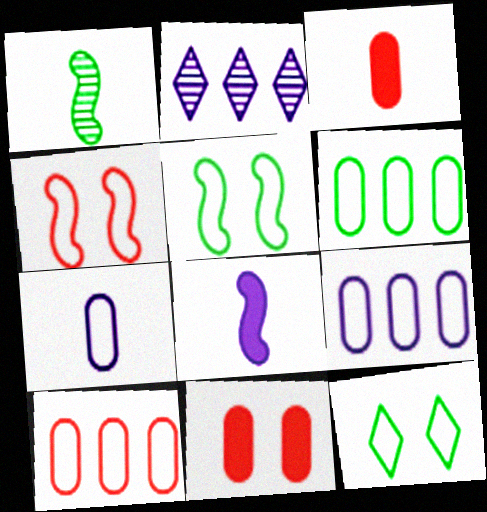[[2, 3, 5], 
[6, 9, 10]]